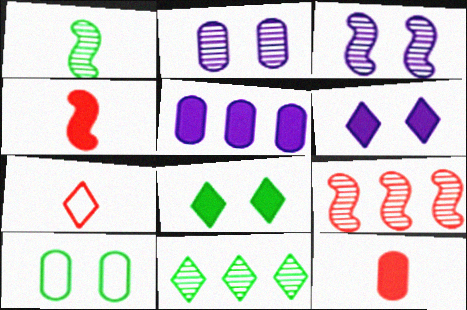[[1, 3, 9], 
[4, 5, 8], 
[6, 7, 11]]